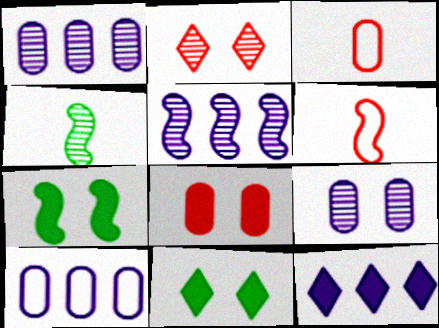[[1, 2, 4], 
[1, 6, 11], 
[3, 5, 11], 
[5, 6, 7], 
[5, 10, 12]]